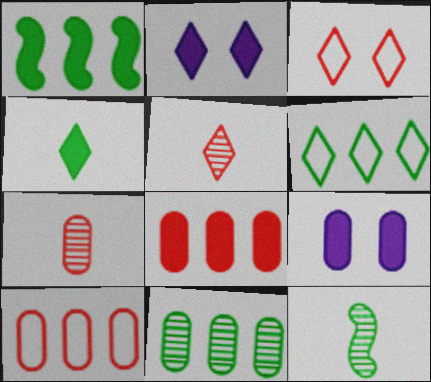[[1, 6, 11], 
[2, 5, 6], 
[2, 10, 12]]